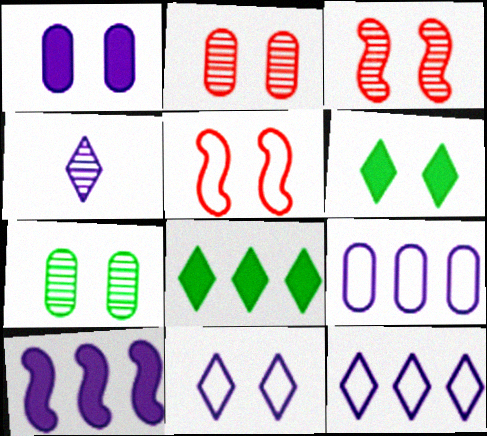[]